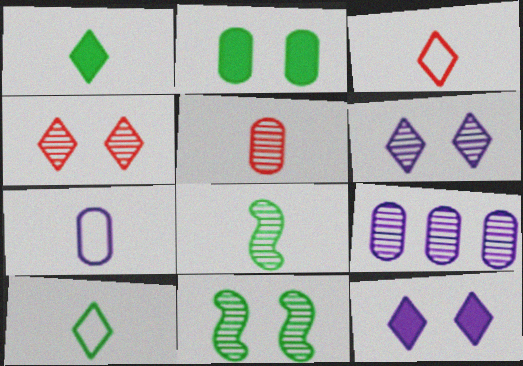[[4, 8, 9]]